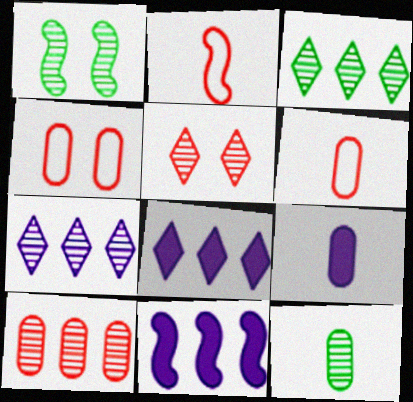[[1, 2, 11], 
[1, 3, 12], 
[1, 6, 8], 
[6, 9, 12]]